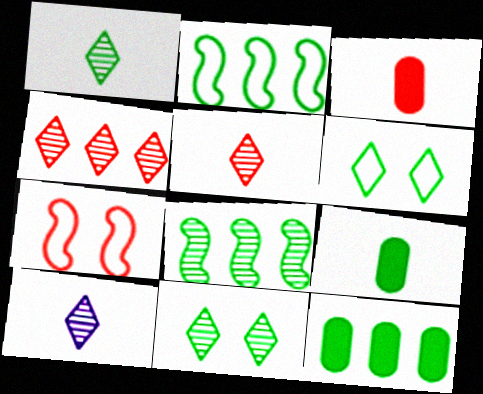[[1, 5, 10], 
[2, 9, 11], 
[3, 4, 7], 
[4, 10, 11], 
[6, 8, 9], 
[7, 10, 12]]